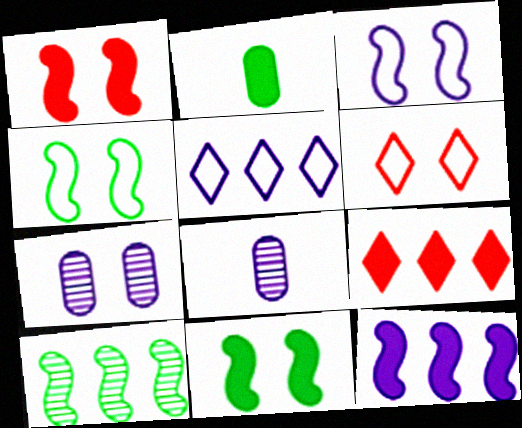[[4, 8, 9], 
[6, 7, 11]]